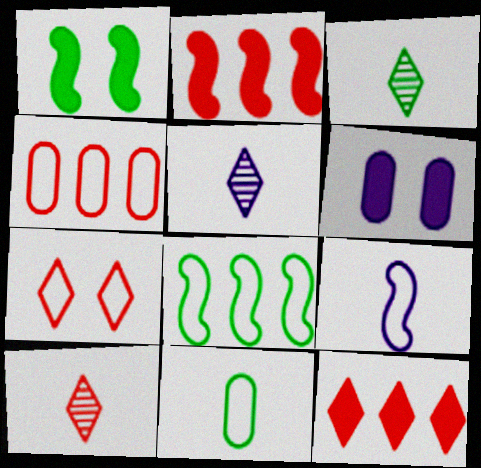[[1, 4, 5], 
[3, 5, 10], 
[6, 8, 10], 
[7, 10, 12]]